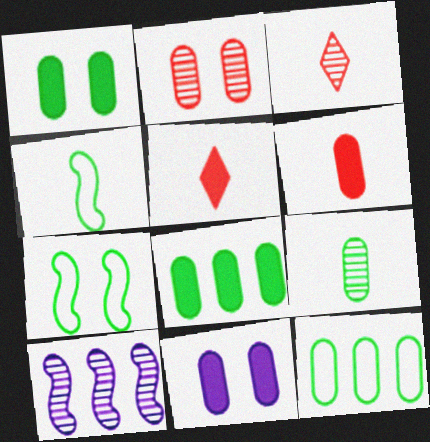[[1, 9, 12], 
[6, 8, 11]]